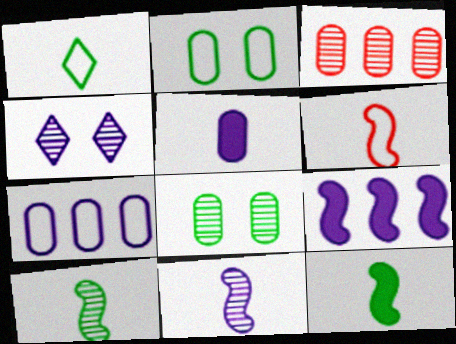[[2, 3, 5], 
[3, 4, 10], 
[6, 11, 12]]